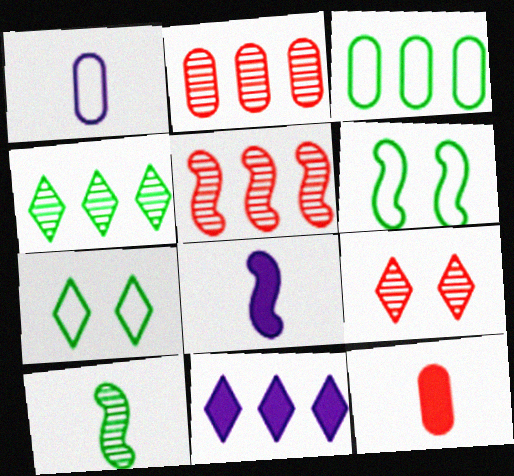[[2, 7, 8], 
[3, 5, 11], 
[3, 8, 9], 
[5, 6, 8]]